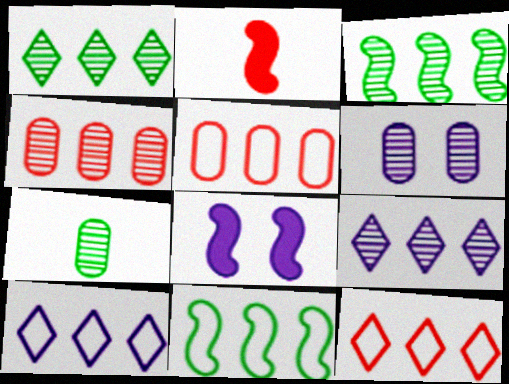[[3, 4, 9], 
[4, 6, 7], 
[5, 10, 11], 
[7, 8, 12]]